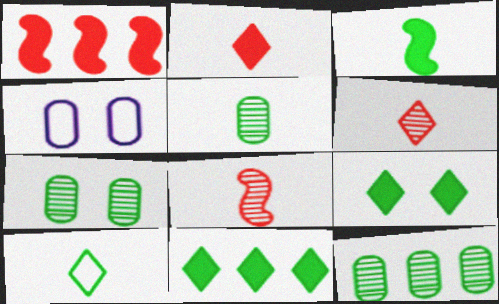[[3, 5, 10], 
[4, 8, 11], 
[5, 7, 12]]